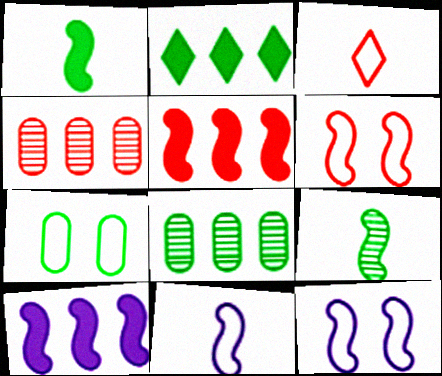[[2, 7, 9], 
[5, 9, 12], 
[6, 9, 10]]